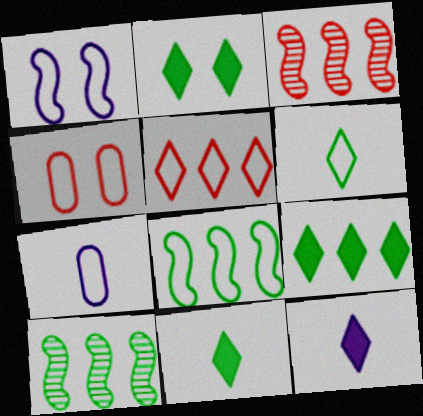[[2, 3, 7], 
[2, 9, 11], 
[4, 10, 12]]